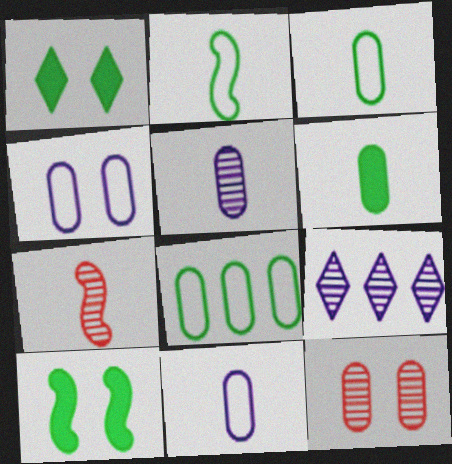[]